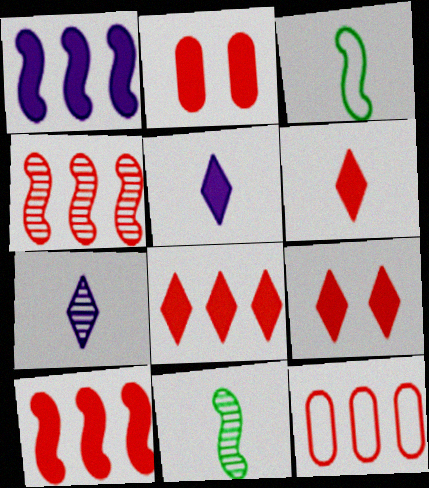[[2, 6, 10], 
[4, 8, 12], 
[6, 8, 9]]